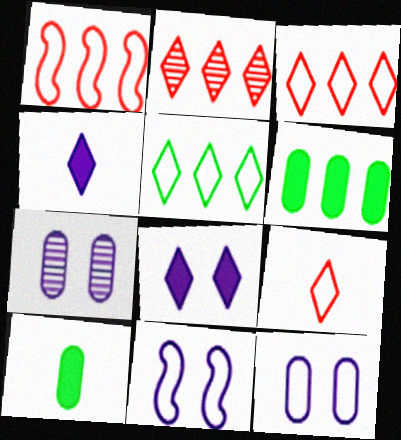[[2, 10, 11], 
[7, 8, 11]]